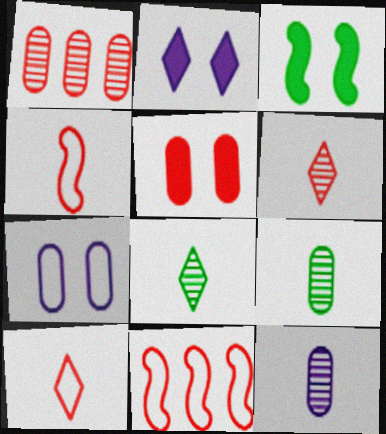[[2, 3, 5], 
[2, 9, 11], 
[5, 6, 11]]